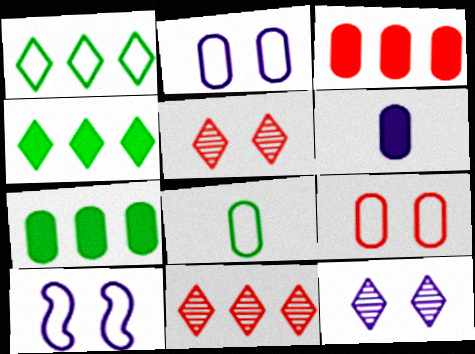[]